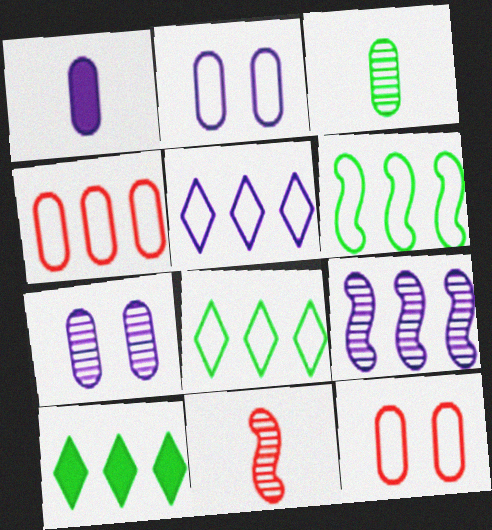[[2, 10, 11], 
[4, 5, 6], 
[4, 9, 10]]